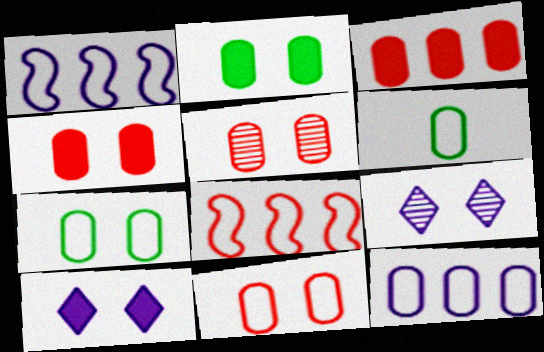[[4, 5, 11], 
[6, 11, 12]]